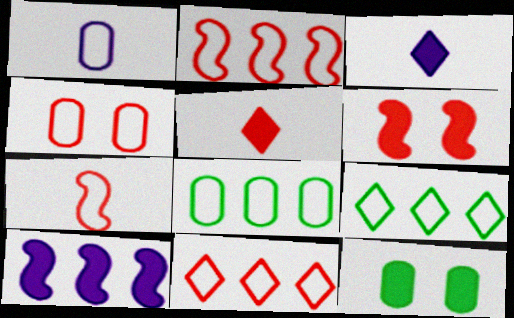[[1, 4, 8], 
[4, 7, 11], 
[5, 10, 12]]